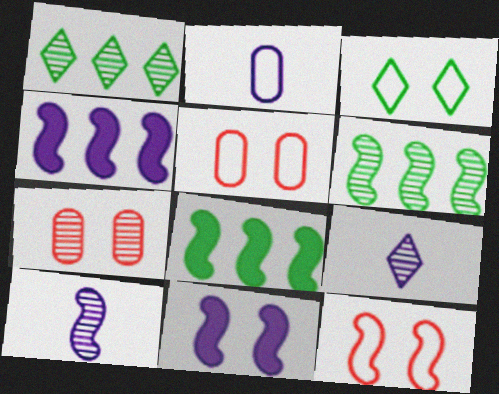[[1, 7, 10], 
[3, 7, 11], 
[5, 8, 9], 
[6, 7, 9], 
[8, 10, 12]]